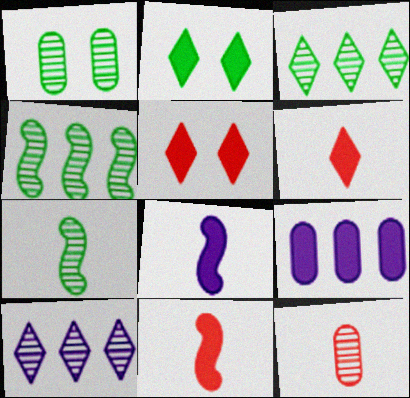[[1, 3, 7], 
[2, 9, 11]]